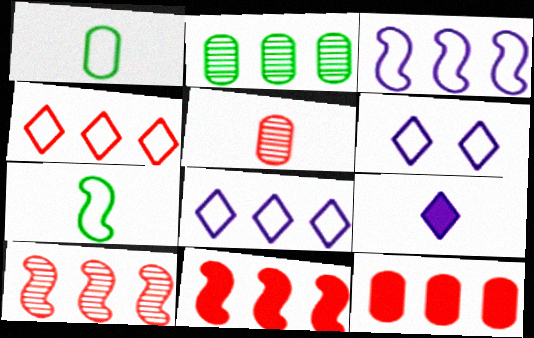[[2, 8, 11], 
[4, 10, 12], 
[5, 7, 9]]